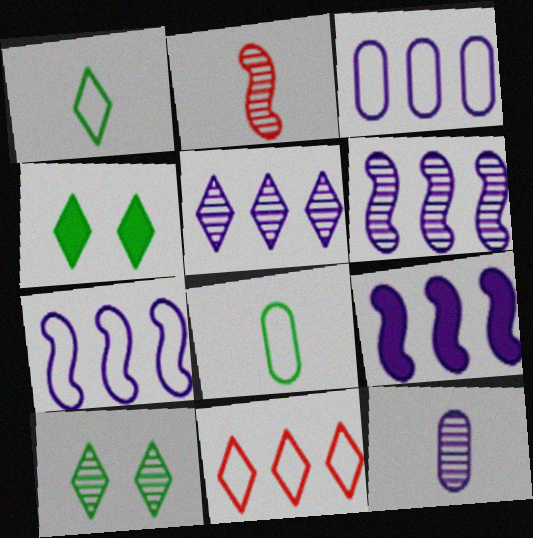[[2, 3, 4], 
[3, 5, 9], 
[6, 7, 9]]